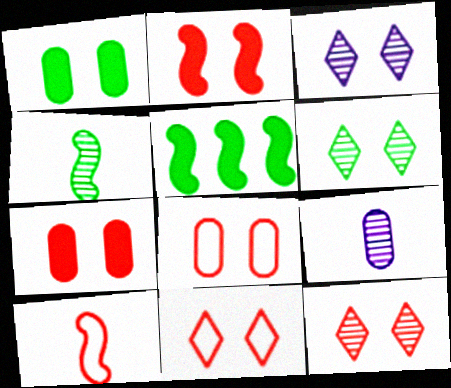[[2, 8, 12], 
[3, 6, 12], 
[5, 9, 11]]